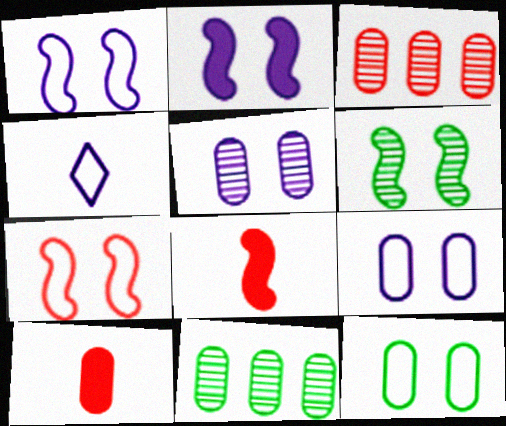[[2, 6, 7], 
[9, 10, 11]]